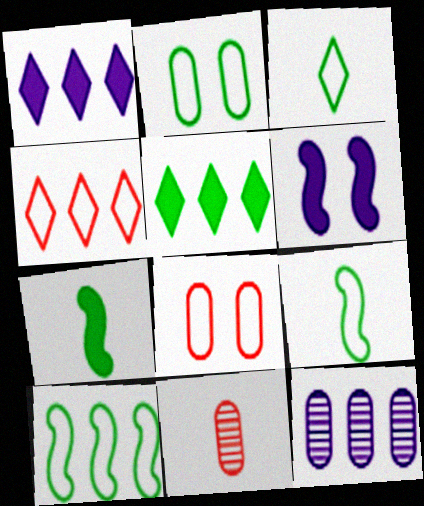[[2, 3, 10]]